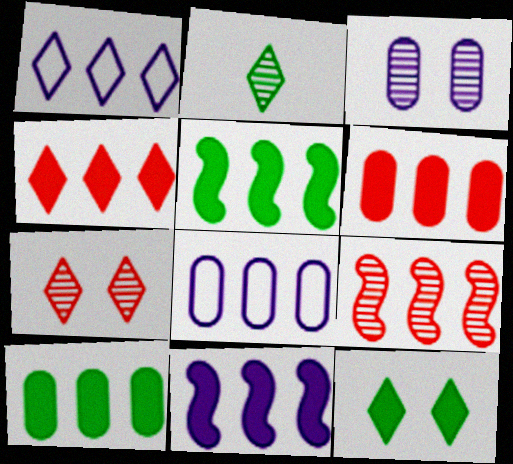[[1, 9, 10], 
[2, 3, 9], 
[4, 10, 11]]